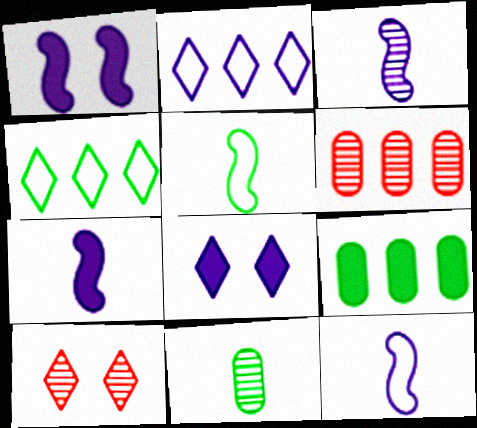[[3, 7, 12], 
[5, 6, 8], 
[9, 10, 12]]